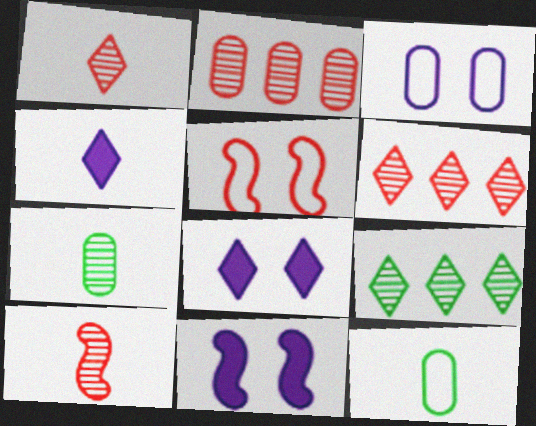[[4, 10, 12], 
[6, 11, 12]]